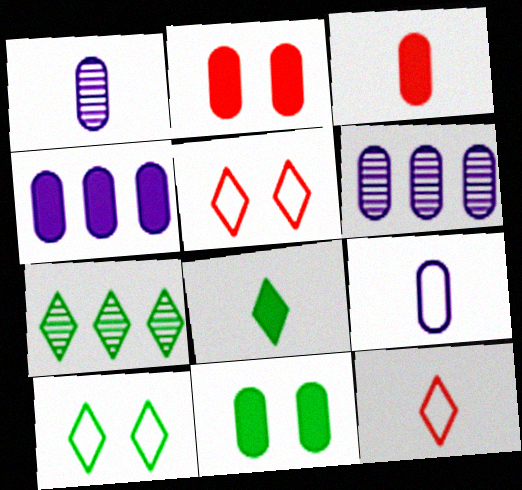[[3, 4, 11], 
[7, 8, 10]]